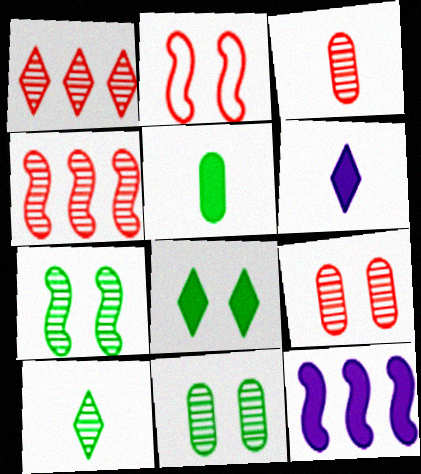[]